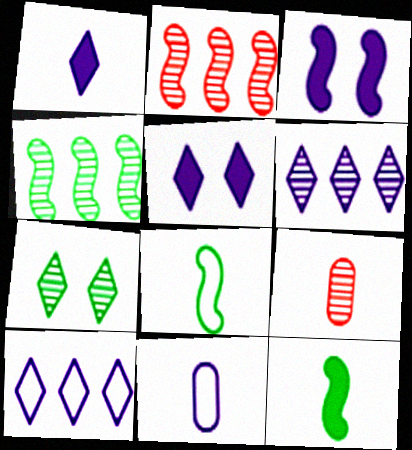[[1, 8, 9], 
[2, 3, 8], 
[3, 6, 11]]